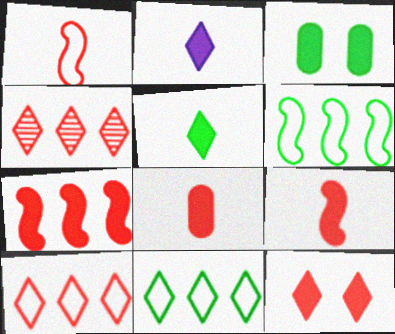[[2, 3, 7], 
[7, 8, 12]]